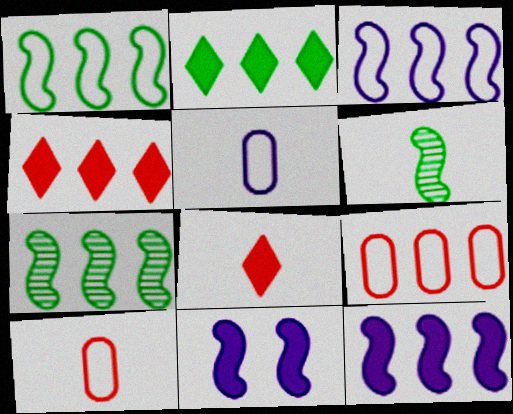[[5, 6, 8]]